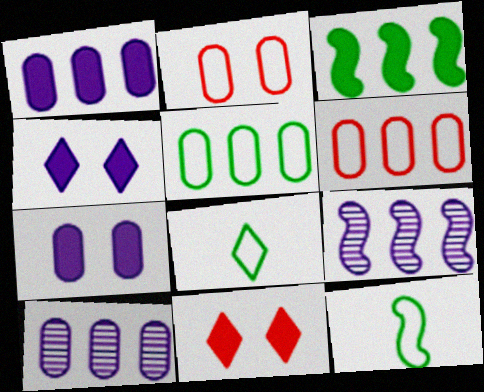[[10, 11, 12]]